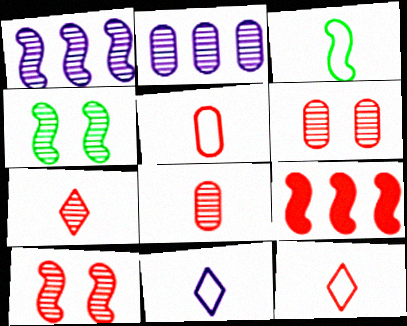[[2, 4, 7], 
[3, 5, 11], 
[6, 9, 12]]